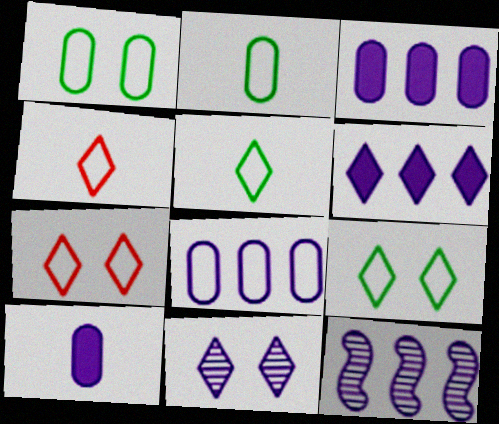[[6, 8, 12]]